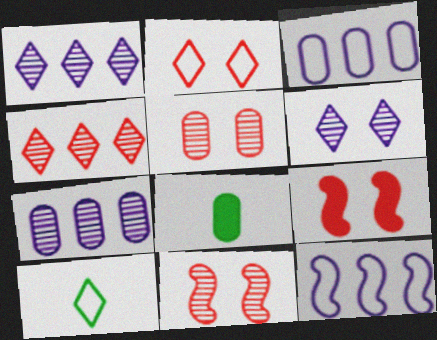[[2, 5, 9], 
[3, 5, 8], 
[7, 9, 10]]